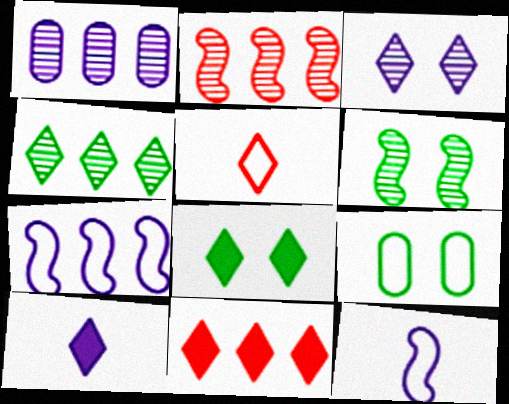[[1, 2, 4], 
[2, 9, 10], 
[5, 7, 9], 
[6, 8, 9], 
[8, 10, 11]]